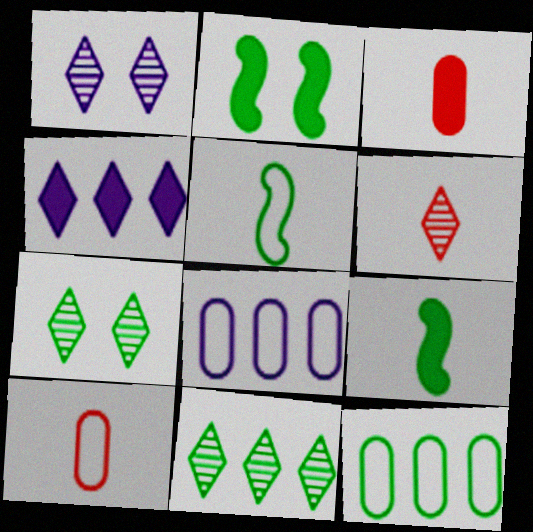[[1, 6, 11], 
[2, 3, 4], 
[2, 6, 8], 
[7, 9, 12]]